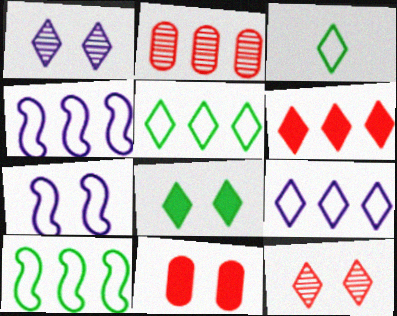[[1, 3, 6]]